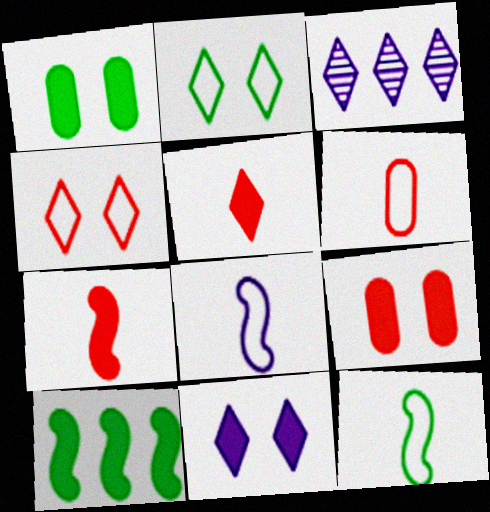[[2, 3, 5], 
[3, 9, 12]]